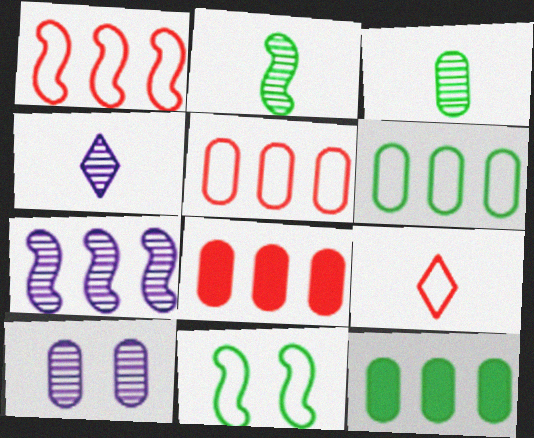[[4, 7, 10], 
[4, 8, 11]]